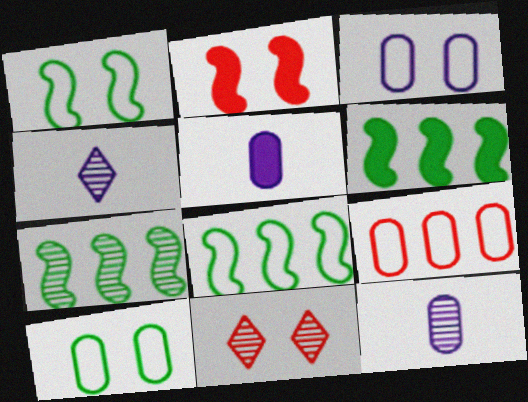[[5, 8, 11], 
[6, 7, 8], 
[7, 11, 12]]